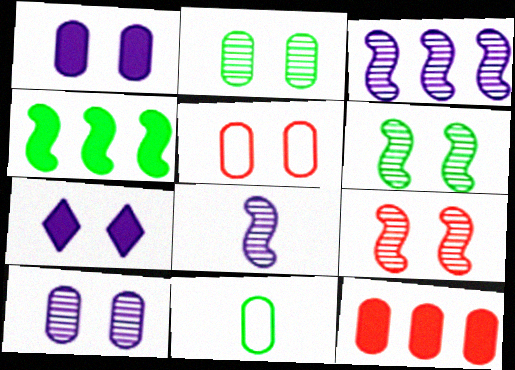[[1, 2, 5], 
[5, 6, 7], 
[10, 11, 12]]